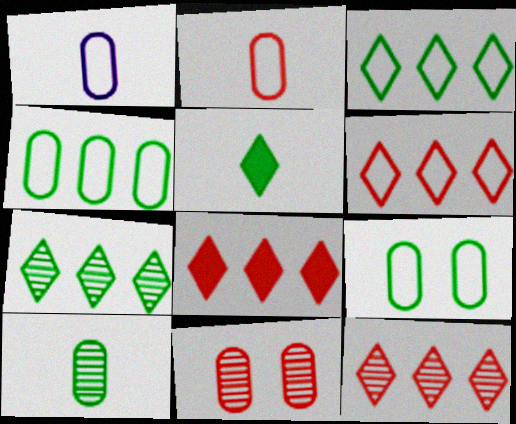[[6, 8, 12]]